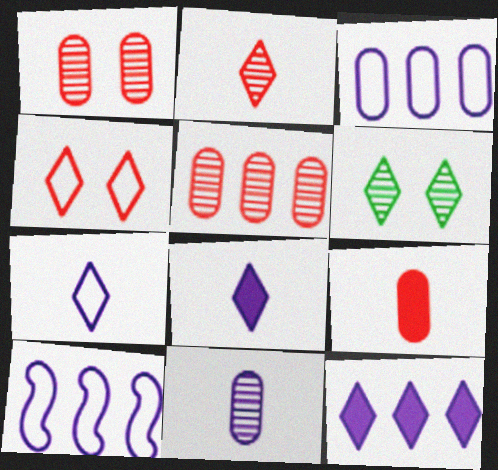[[6, 9, 10]]